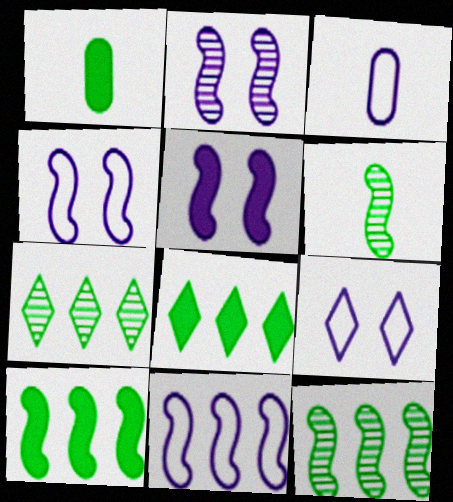[[2, 4, 5], 
[3, 9, 11]]